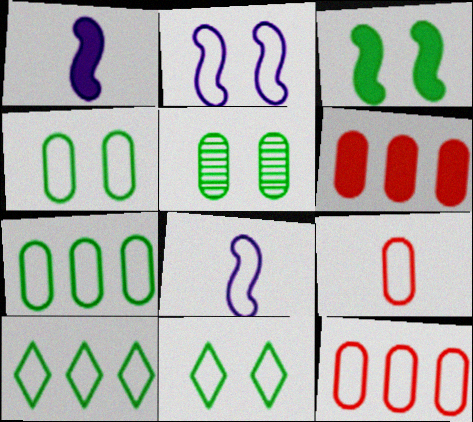[[2, 9, 10], 
[3, 5, 11], 
[8, 11, 12]]